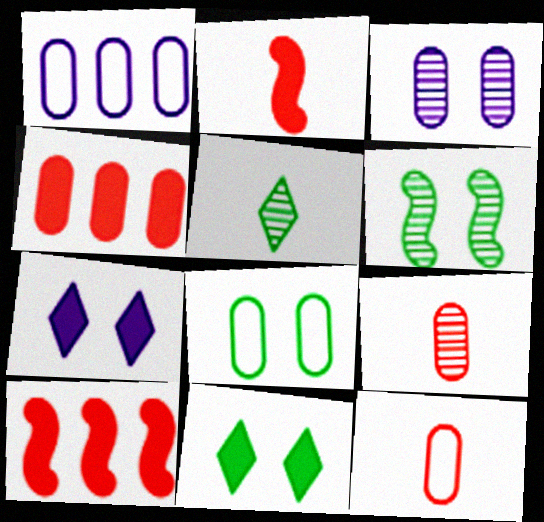[[1, 8, 12], 
[6, 8, 11]]